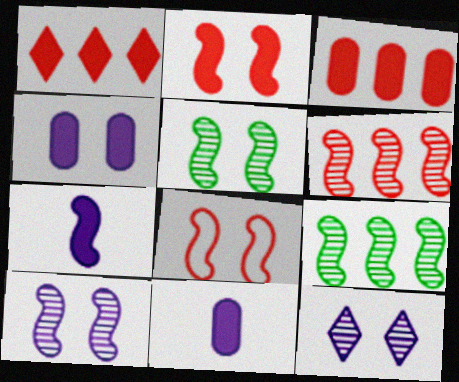[[7, 8, 9]]